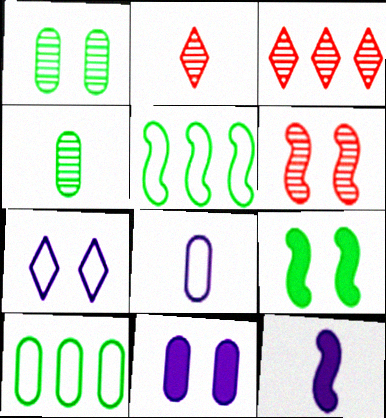[[2, 5, 11], 
[3, 8, 9], 
[5, 6, 12]]